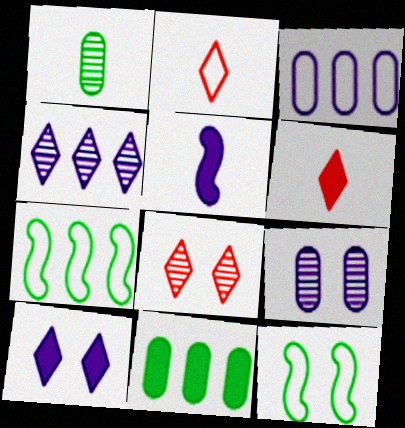[[1, 2, 5], 
[2, 3, 12], 
[6, 7, 9]]